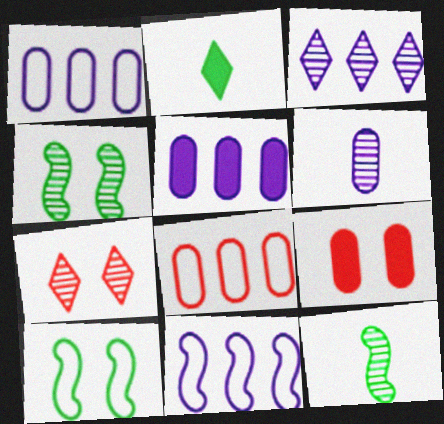[[3, 5, 11]]